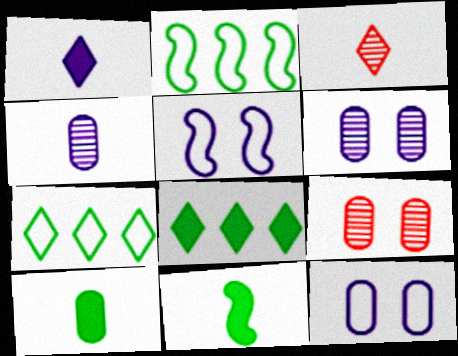[[1, 2, 9]]